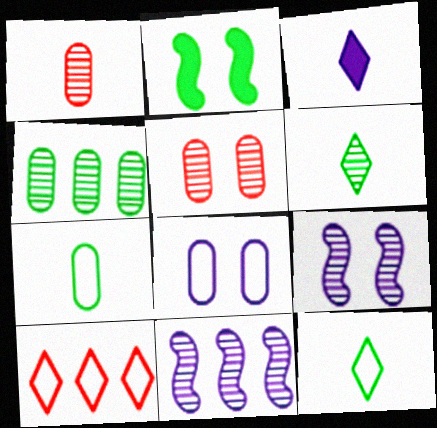[[2, 4, 12], 
[3, 8, 11], 
[5, 6, 11]]